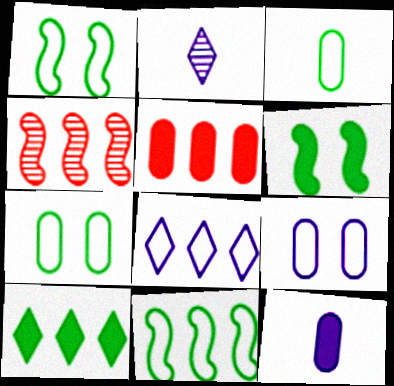[[1, 2, 5]]